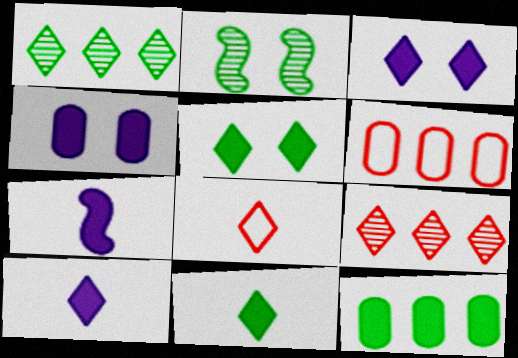[[1, 3, 8], 
[2, 6, 10]]